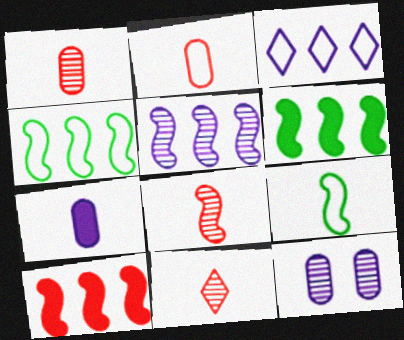[[1, 8, 11], 
[4, 5, 10], 
[7, 9, 11]]